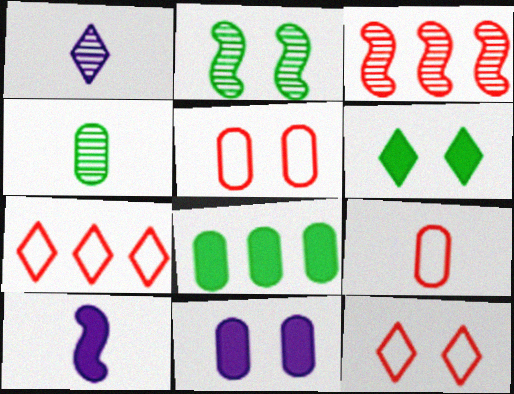[[1, 6, 7], 
[2, 11, 12]]